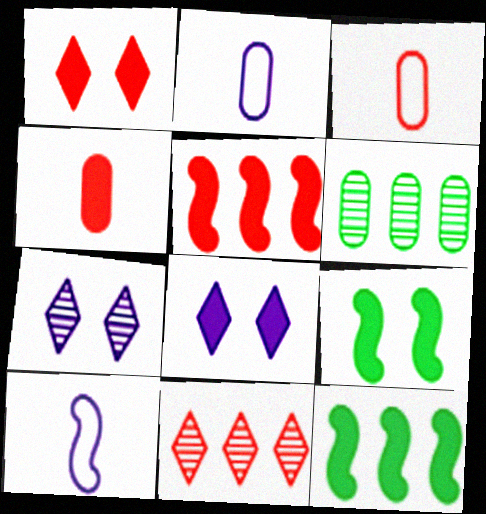[[1, 4, 5], 
[1, 6, 10], 
[2, 9, 11], 
[3, 7, 12], 
[4, 8, 12]]